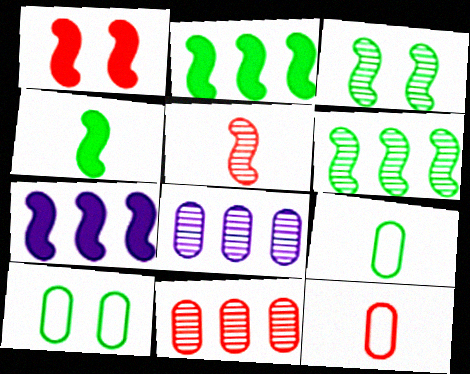[[1, 4, 7]]